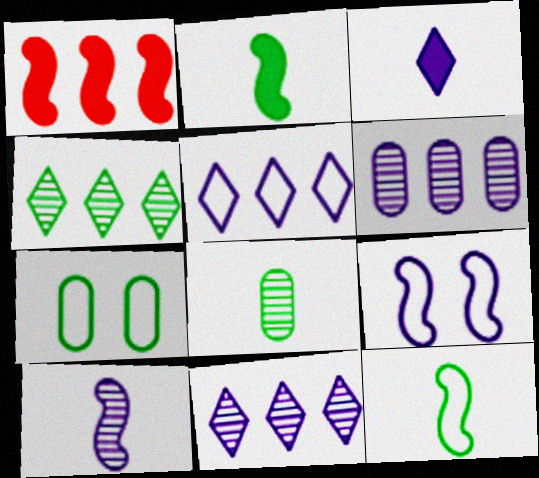[[2, 4, 7], 
[3, 6, 9]]